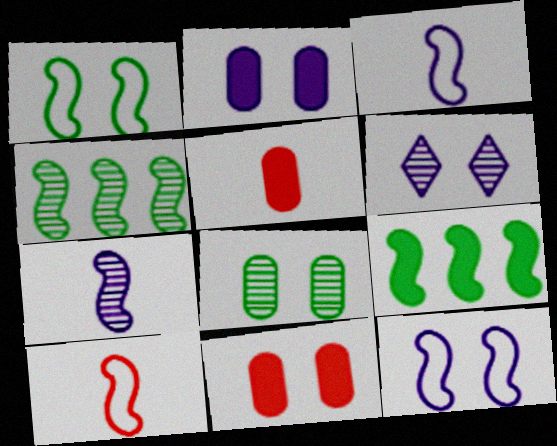[[1, 6, 11], 
[2, 6, 12]]